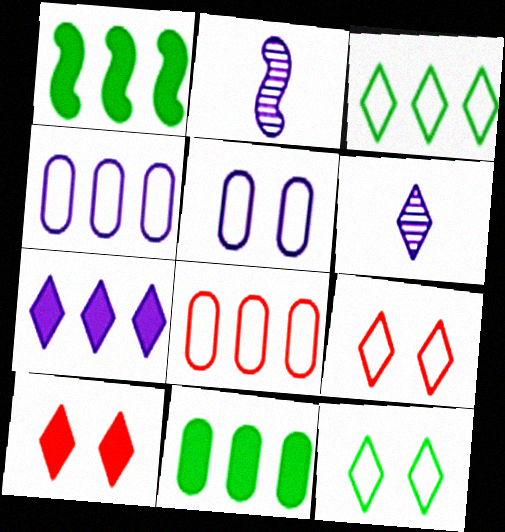[[2, 5, 7], 
[2, 9, 11], 
[3, 6, 10]]